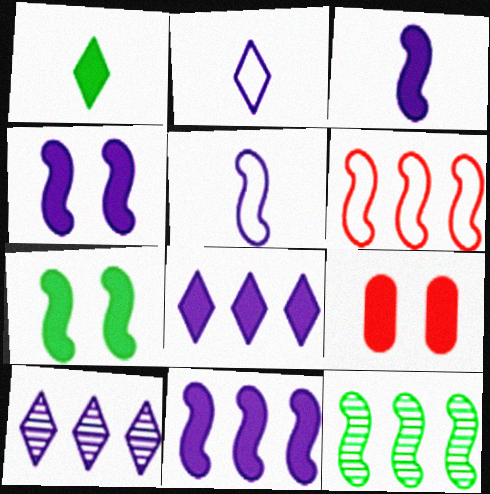[[1, 9, 11], 
[2, 9, 12], 
[3, 4, 11], 
[6, 11, 12]]